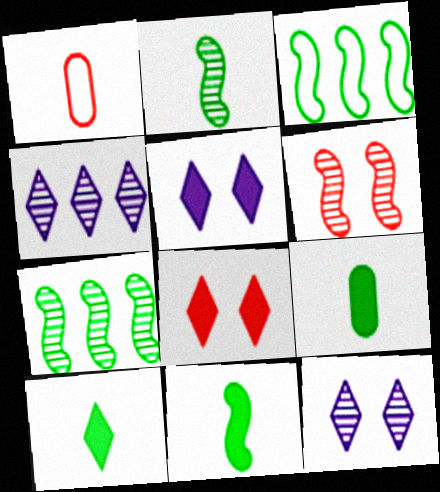[[1, 5, 7], 
[9, 10, 11]]